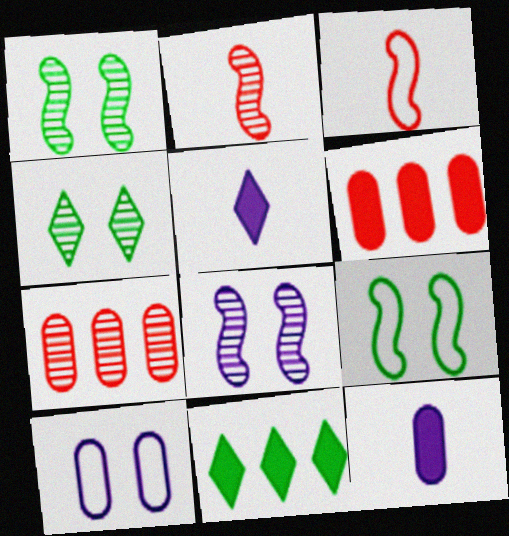[[2, 10, 11], 
[5, 7, 9]]